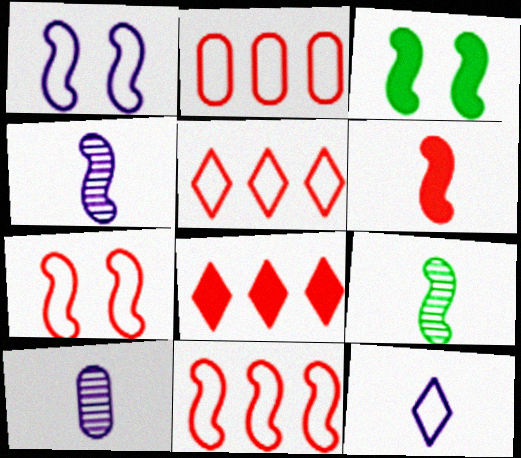[[2, 5, 11], 
[3, 4, 11], 
[3, 5, 10]]